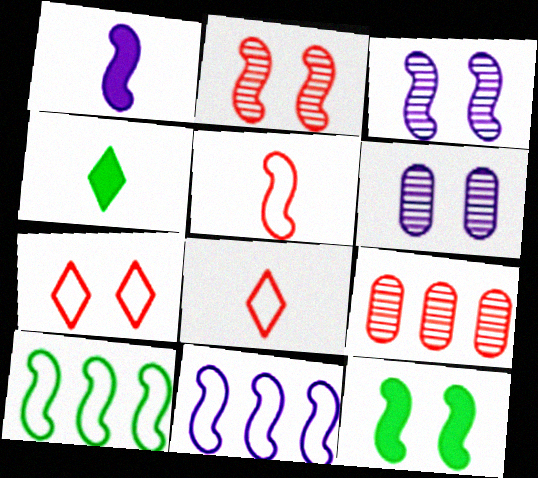[[1, 2, 10], 
[1, 3, 11], 
[6, 7, 12]]